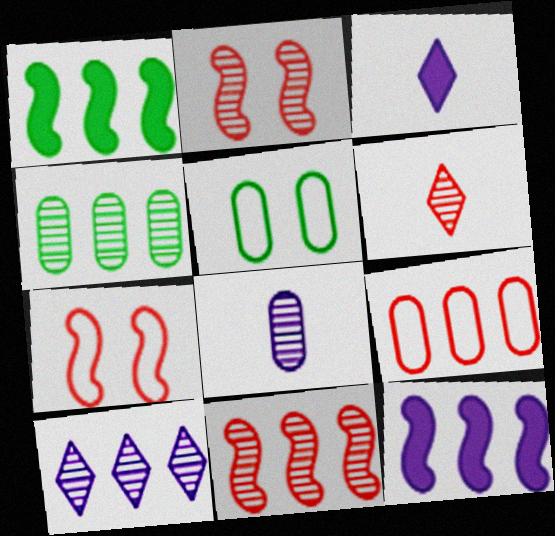[[1, 9, 10], 
[3, 4, 7], 
[3, 5, 11], 
[4, 10, 11], 
[5, 6, 12]]